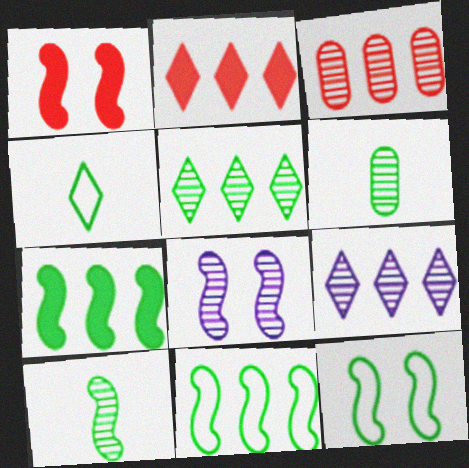[[1, 8, 12], 
[7, 10, 12]]